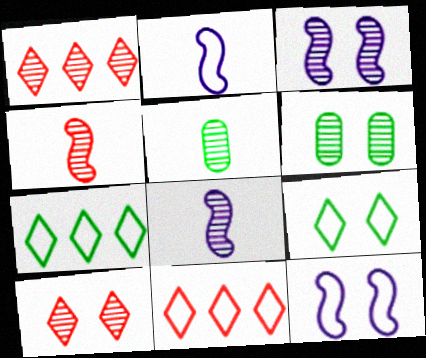[[1, 3, 5], 
[1, 6, 8], 
[3, 6, 10]]